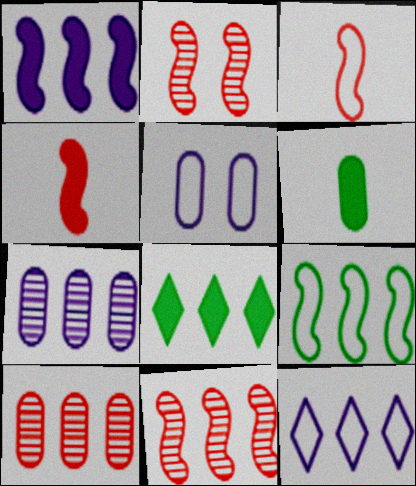[[1, 7, 12], 
[1, 9, 11], 
[2, 6, 12], 
[5, 6, 10]]